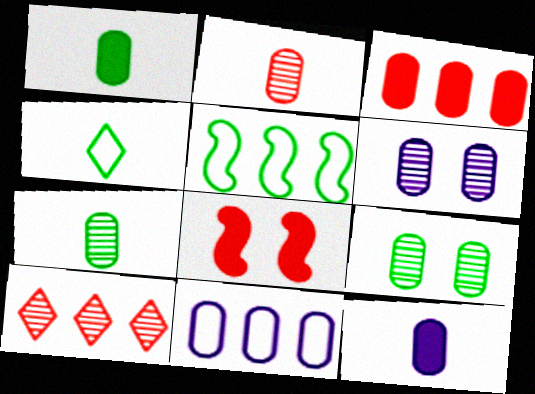[[6, 11, 12]]